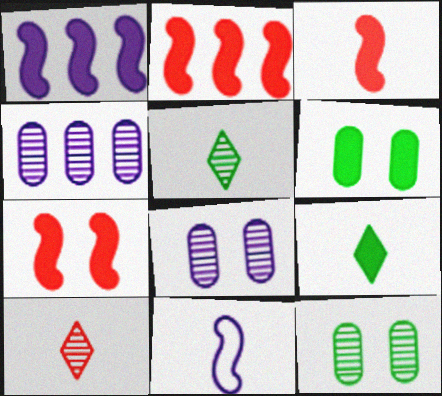[[2, 3, 7]]